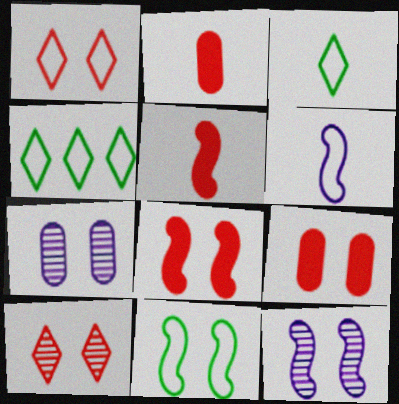[[2, 4, 12], 
[4, 5, 7], 
[8, 11, 12]]